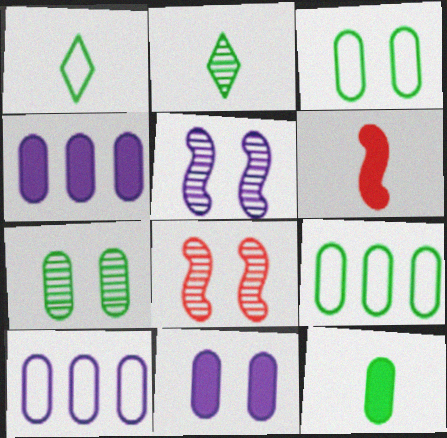[[1, 4, 8], 
[7, 9, 12]]